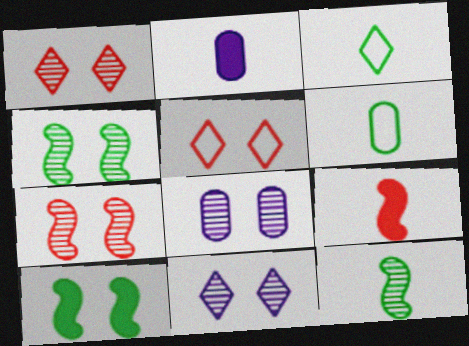[[1, 4, 8], 
[5, 8, 10]]